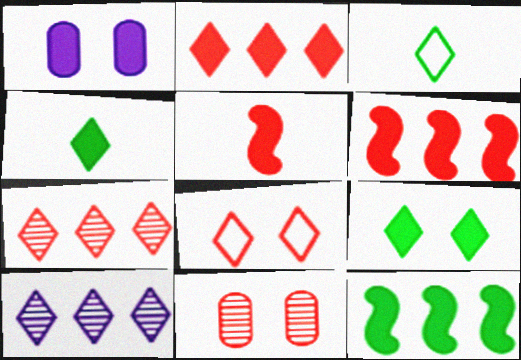[[1, 4, 6], 
[4, 8, 10]]